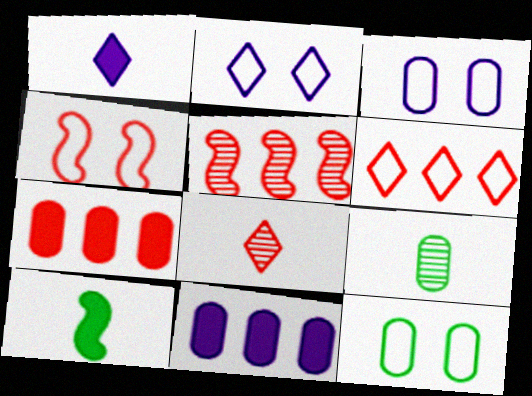[[1, 5, 12], 
[2, 4, 12], 
[3, 7, 9], 
[4, 7, 8], 
[5, 6, 7]]